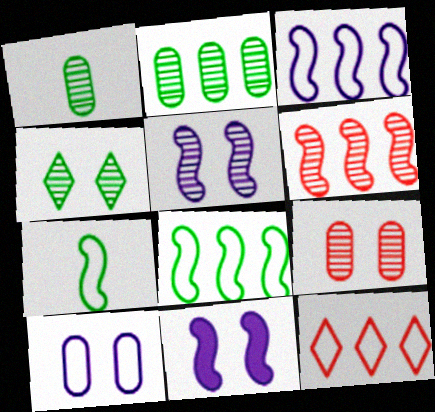[[1, 11, 12], 
[4, 5, 9], 
[6, 7, 11], 
[7, 10, 12]]